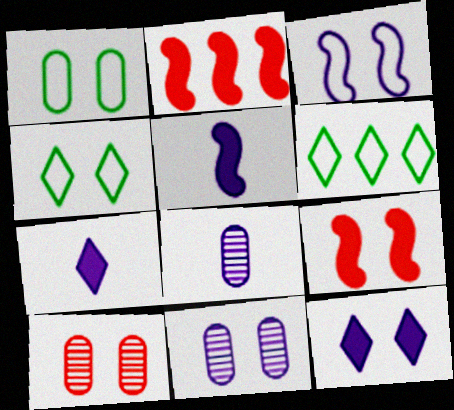[[2, 4, 8], 
[3, 11, 12], 
[4, 9, 11], 
[5, 6, 10], 
[6, 8, 9]]